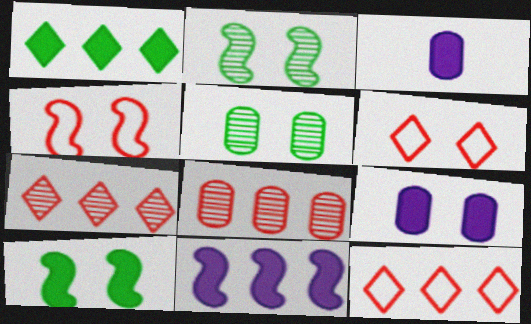[[2, 3, 12], 
[2, 6, 9]]